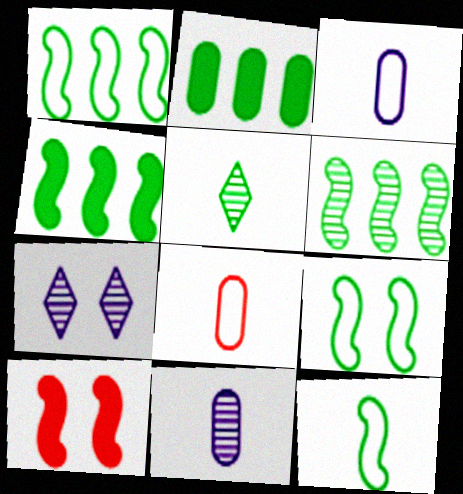[[1, 4, 6], 
[1, 9, 12], 
[2, 5, 9], 
[4, 7, 8]]